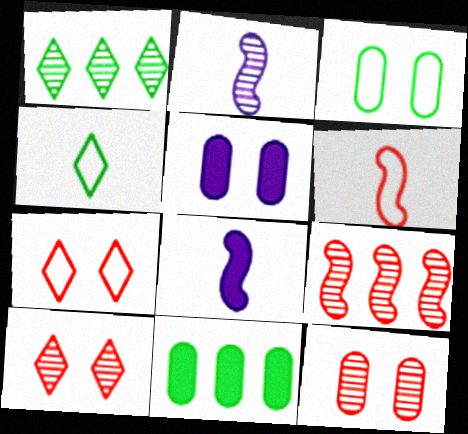[[1, 2, 12], 
[1, 5, 6], 
[2, 7, 11], 
[3, 5, 12], 
[4, 5, 9]]